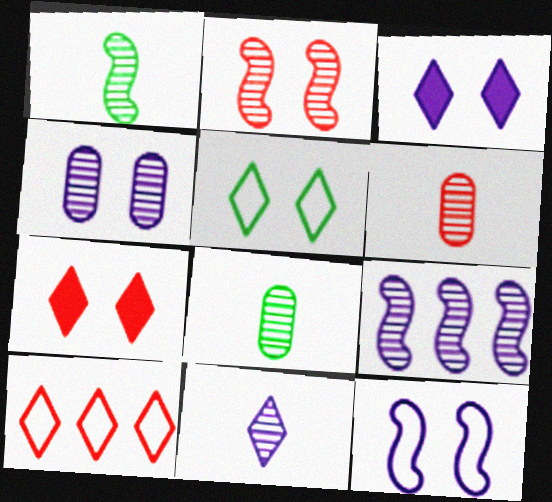[[1, 2, 9], 
[1, 6, 11], 
[3, 4, 12], 
[4, 9, 11]]